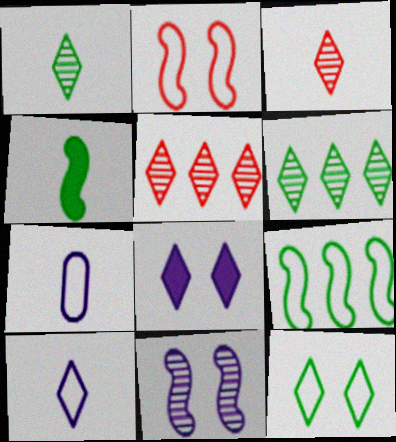[[3, 4, 7]]